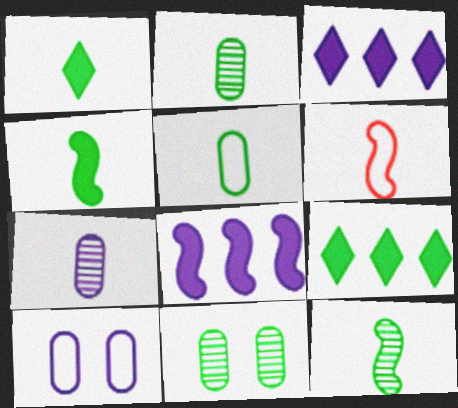[[1, 5, 12], 
[1, 6, 7], 
[3, 6, 11]]